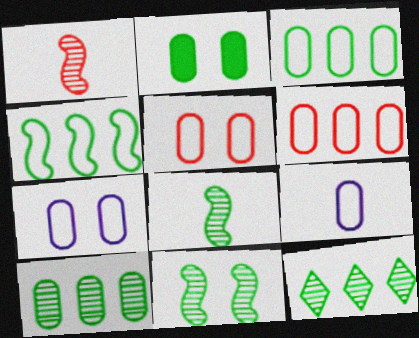[[3, 5, 9]]